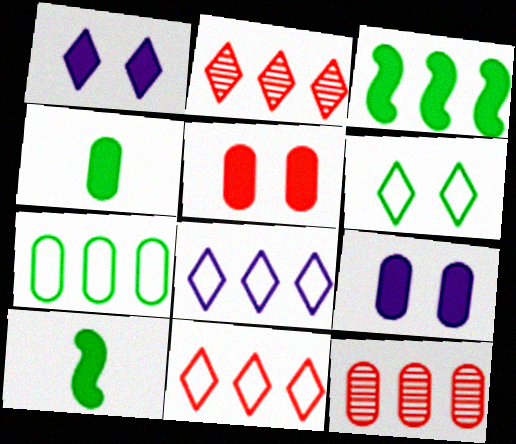[[3, 8, 12]]